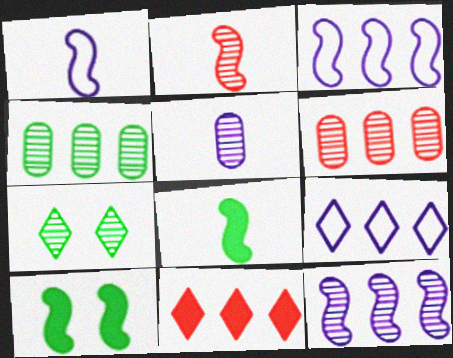[[1, 2, 8], 
[2, 3, 10], 
[3, 4, 11]]